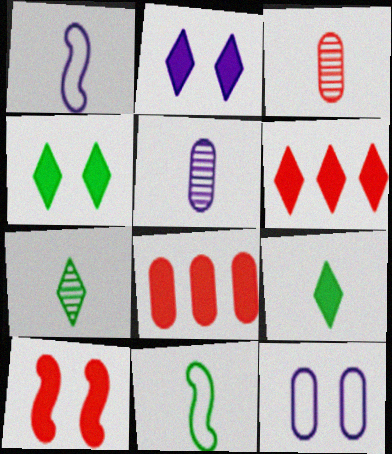[[1, 3, 9], 
[2, 6, 9]]